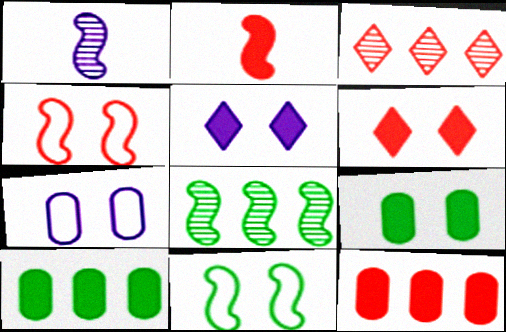[[2, 5, 10], 
[2, 6, 12]]